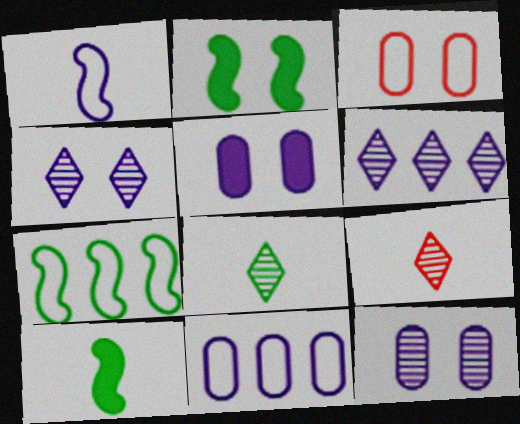[[1, 5, 6], 
[2, 3, 4], 
[2, 9, 11], 
[3, 6, 10], 
[5, 7, 9]]